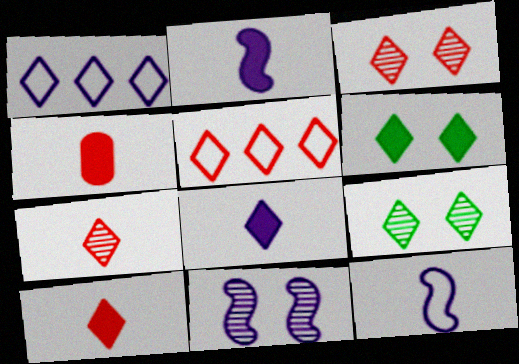[[1, 6, 7], 
[1, 9, 10], 
[3, 5, 10], 
[5, 8, 9]]